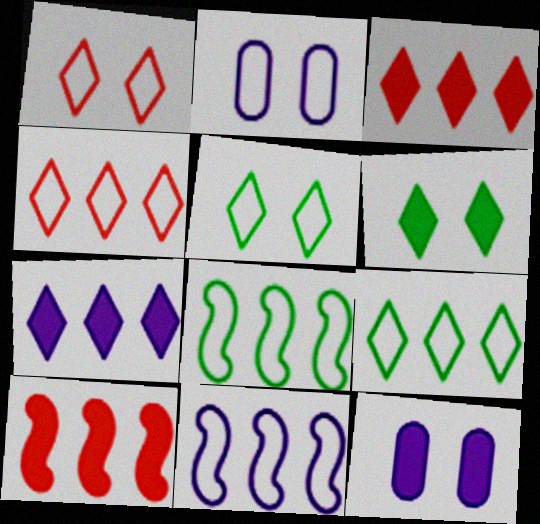[]